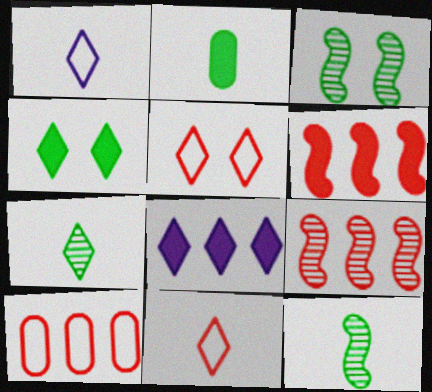[[5, 7, 8]]